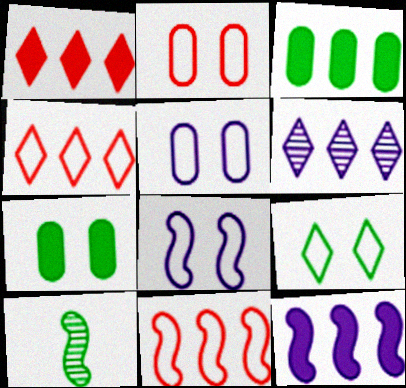[[1, 3, 12], 
[1, 5, 10], 
[2, 8, 9], 
[3, 6, 11], 
[3, 9, 10]]